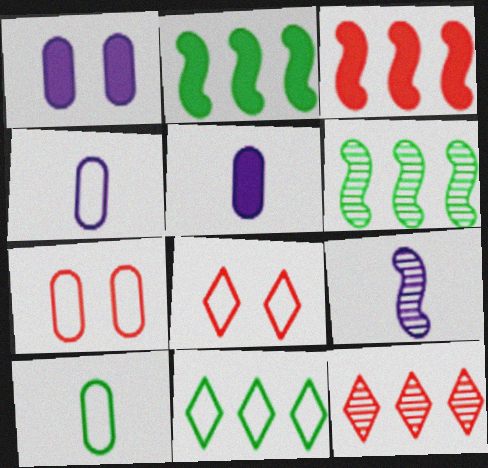[[5, 6, 8]]